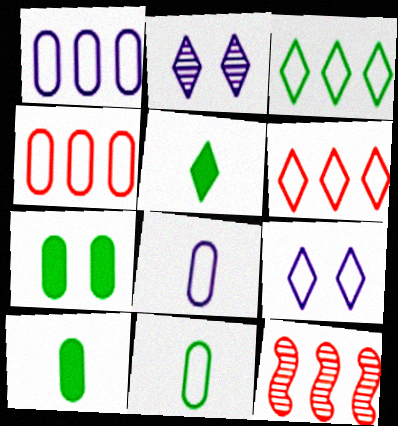[[2, 5, 6], 
[9, 10, 12]]